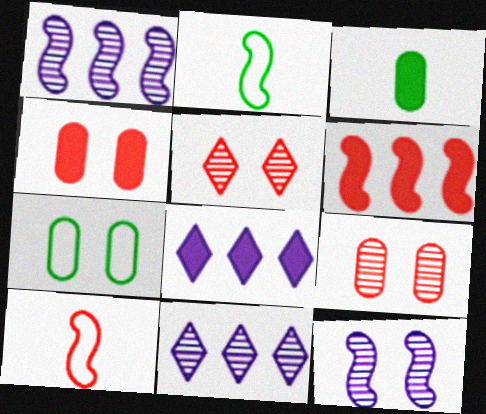[[2, 4, 11], 
[2, 6, 12], 
[2, 8, 9]]